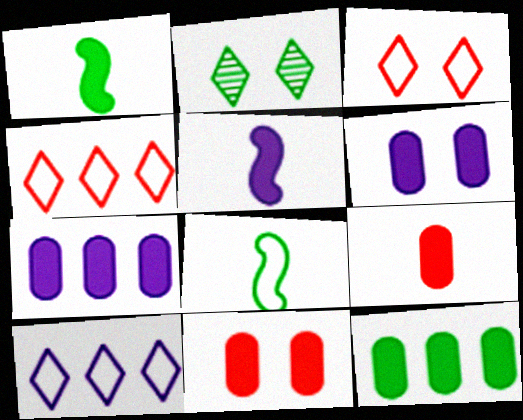[[2, 8, 12], 
[6, 9, 12]]